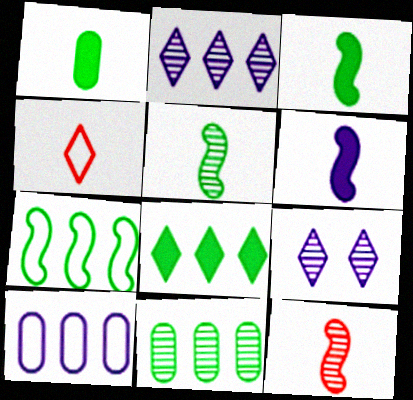[[4, 8, 9], 
[6, 9, 10], 
[7, 8, 11], 
[9, 11, 12]]